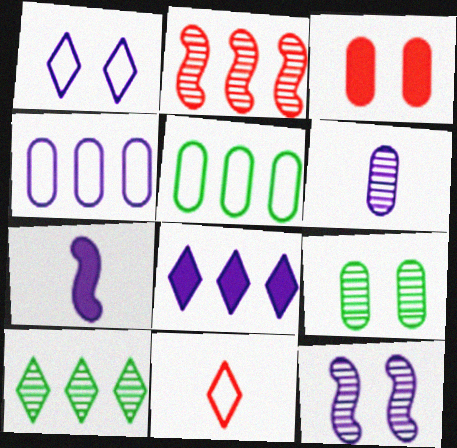[[2, 3, 11], 
[2, 5, 8], 
[3, 5, 6]]